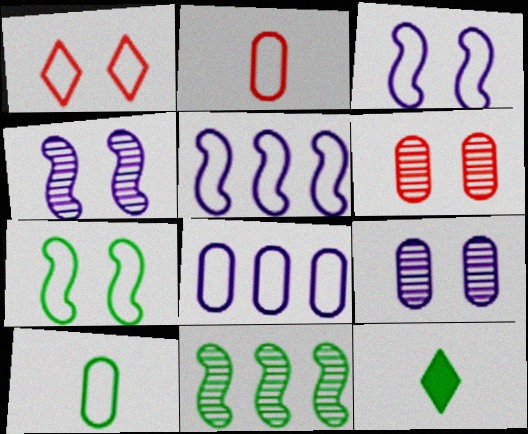[[1, 5, 10], 
[5, 6, 12]]